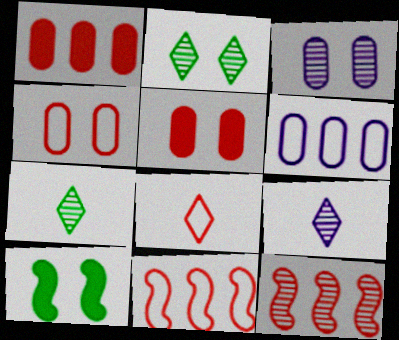[[3, 7, 12], 
[4, 8, 11], 
[5, 8, 12]]